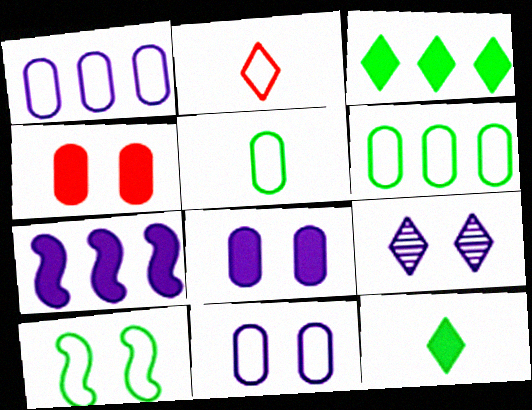[[1, 2, 10], 
[2, 3, 9], 
[4, 7, 12], 
[4, 9, 10]]